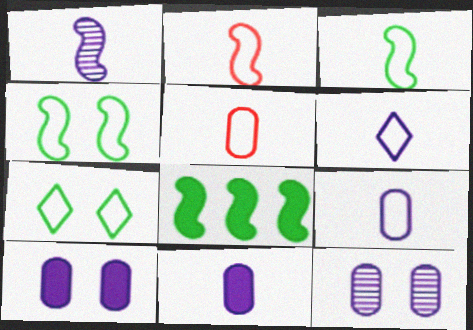[[1, 6, 11], 
[3, 5, 6]]